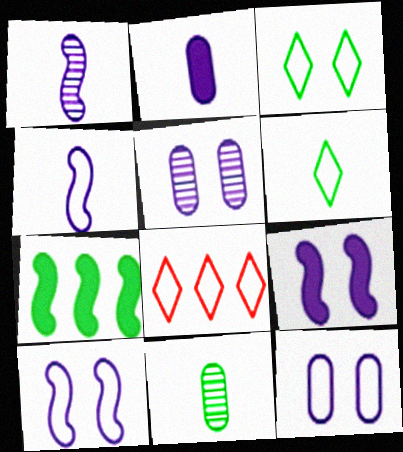[[3, 7, 11], 
[8, 9, 11]]